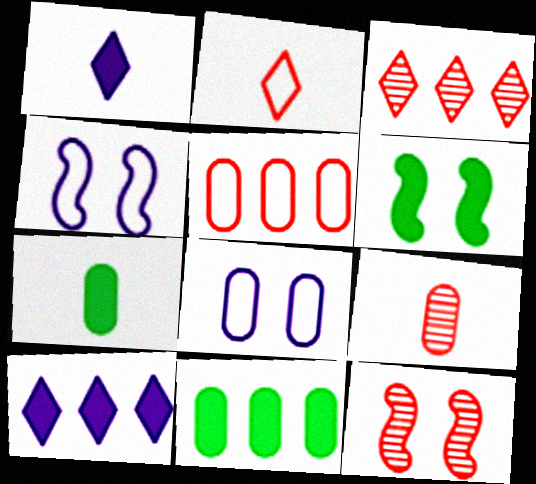[[3, 4, 7], 
[3, 9, 12], 
[4, 6, 12], 
[8, 9, 11]]